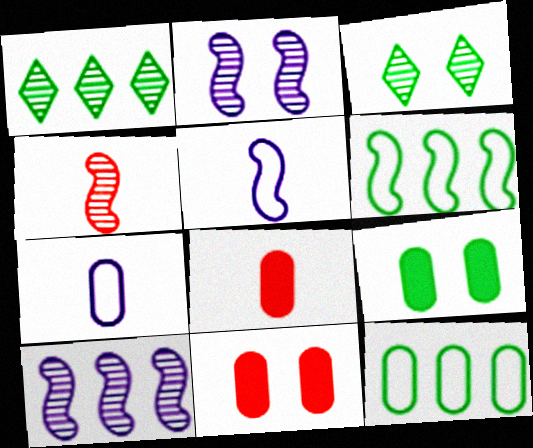[[1, 5, 11]]